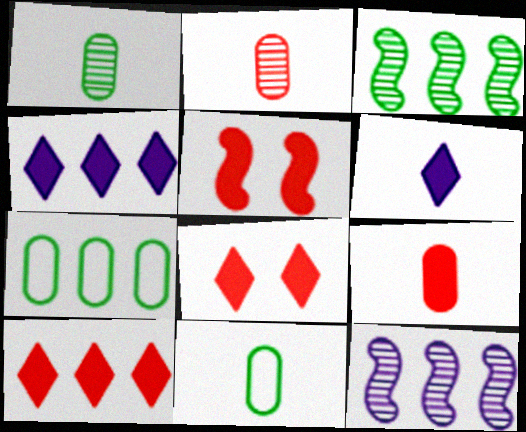[[5, 9, 10], 
[7, 10, 12], 
[8, 11, 12]]